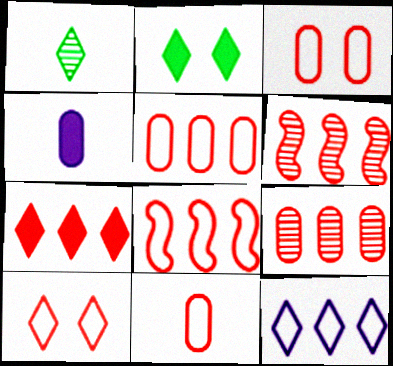[[3, 5, 11], 
[5, 6, 7], 
[7, 8, 9], 
[8, 10, 11]]